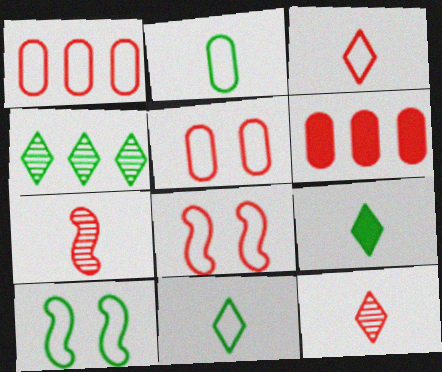[[1, 3, 8], 
[6, 8, 12]]